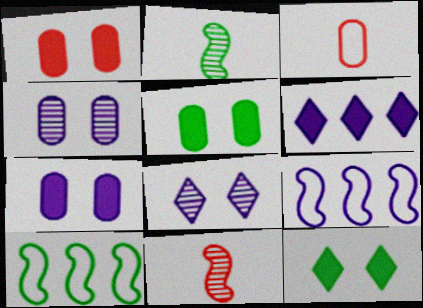[[1, 5, 7]]